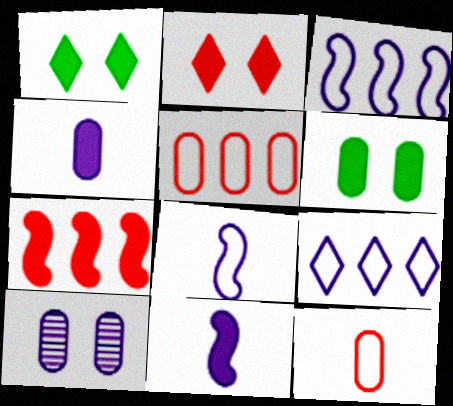[[1, 4, 7], 
[9, 10, 11]]